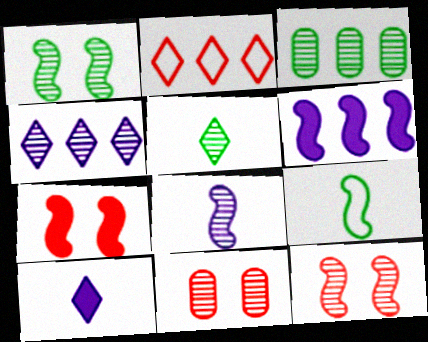[[1, 3, 5], 
[2, 3, 6], 
[6, 9, 12]]